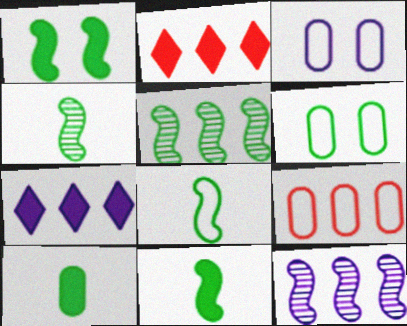[[1, 5, 8], 
[2, 3, 4], 
[4, 8, 11], 
[5, 7, 9]]